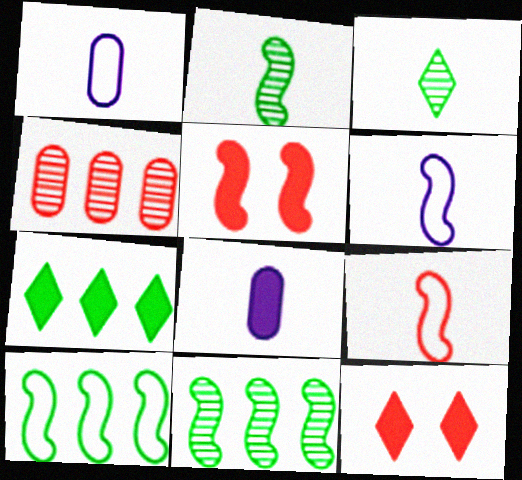[[1, 11, 12], 
[3, 8, 9], 
[4, 9, 12], 
[5, 6, 11], 
[5, 7, 8]]